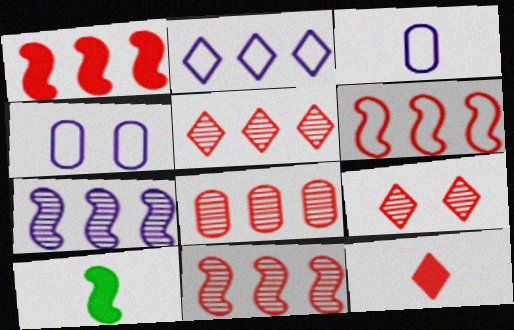[[1, 6, 11], 
[4, 5, 10], 
[5, 8, 11]]